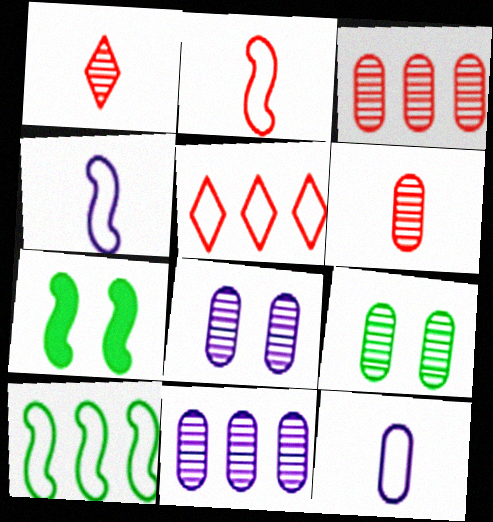[[6, 9, 11]]